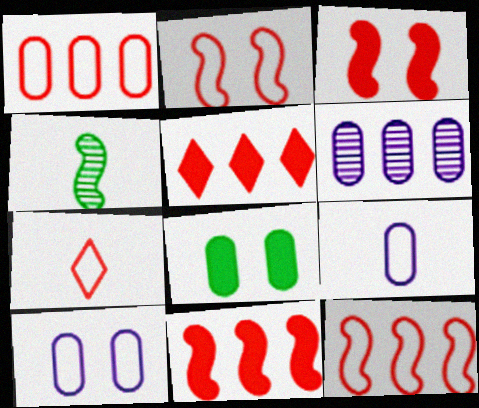[[1, 2, 7], 
[4, 5, 10]]